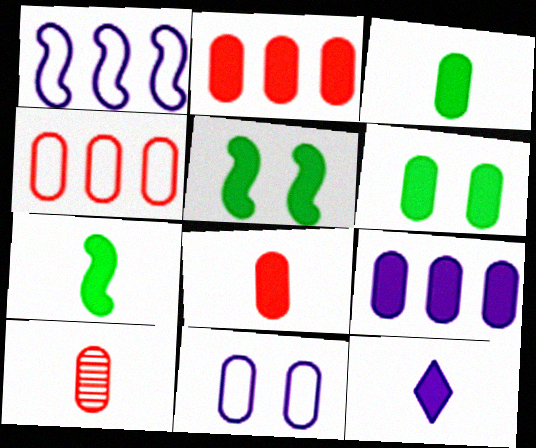[[2, 5, 12], 
[6, 8, 9], 
[7, 8, 12]]